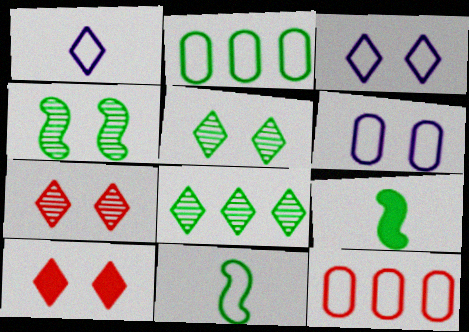[[1, 8, 10], 
[2, 5, 9], 
[3, 5, 10], 
[3, 11, 12], 
[4, 6, 10]]